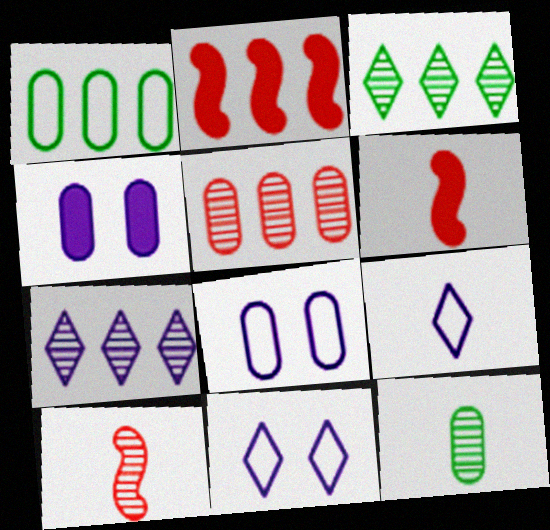[[1, 2, 7], 
[2, 11, 12], 
[3, 6, 8], 
[6, 9, 12]]